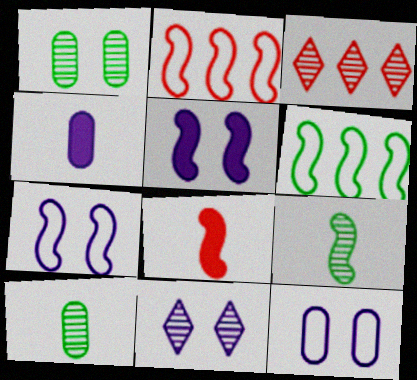[[2, 5, 9], 
[5, 11, 12]]